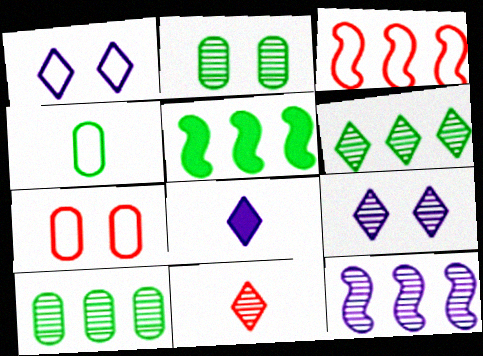[[1, 3, 4], 
[2, 3, 8], 
[2, 11, 12], 
[3, 5, 12], 
[6, 9, 11]]